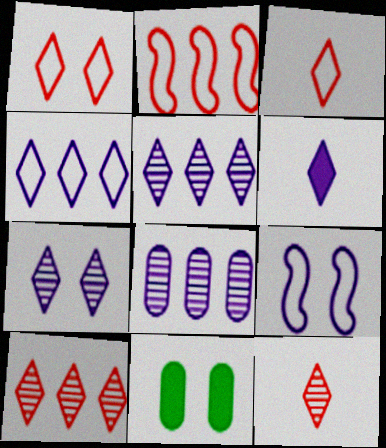[[4, 6, 7], 
[6, 8, 9]]